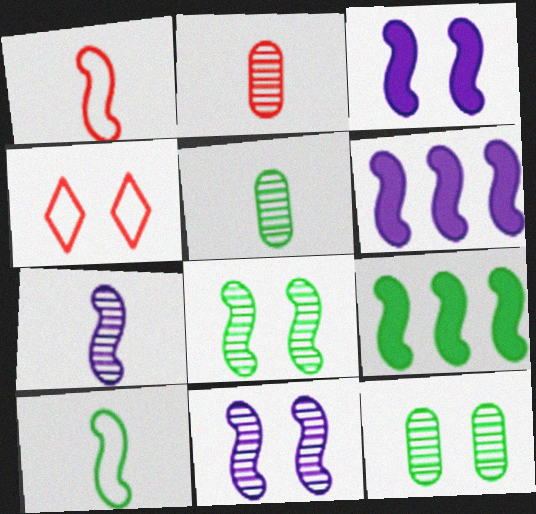[[1, 6, 8], 
[1, 9, 11], 
[3, 4, 12], 
[4, 5, 6], 
[8, 9, 10]]